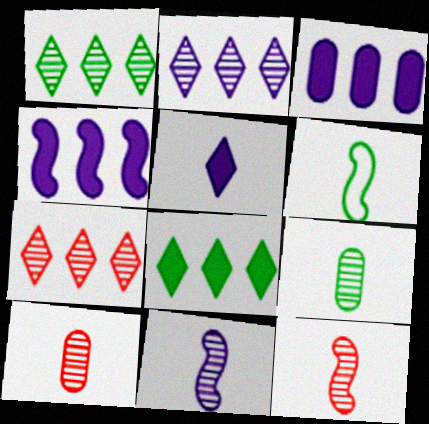[[1, 2, 7], 
[5, 6, 10]]